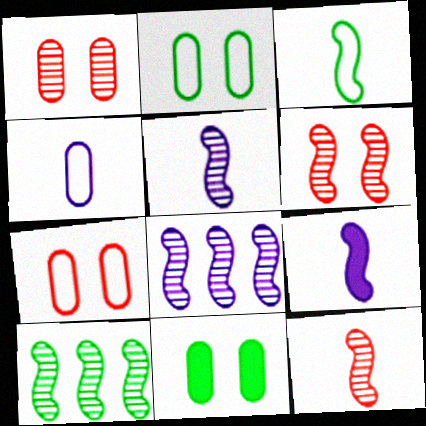[[3, 9, 12], 
[5, 6, 10]]